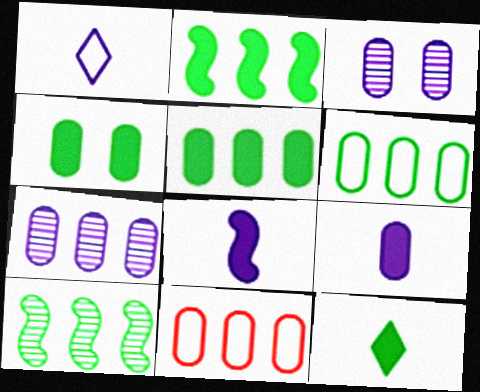[[2, 4, 12], 
[5, 7, 11]]